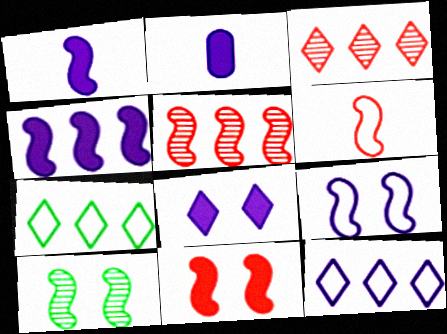[[2, 4, 8], 
[4, 6, 10], 
[5, 6, 11], 
[9, 10, 11]]